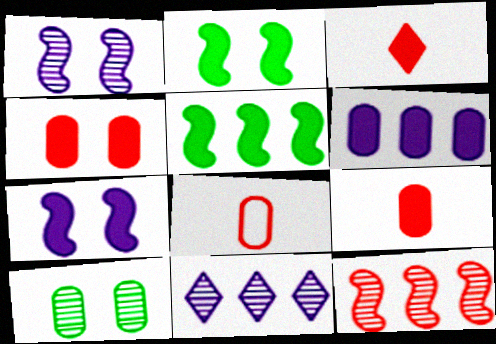[[2, 3, 6], 
[2, 8, 11], 
[6, 8, 10]]